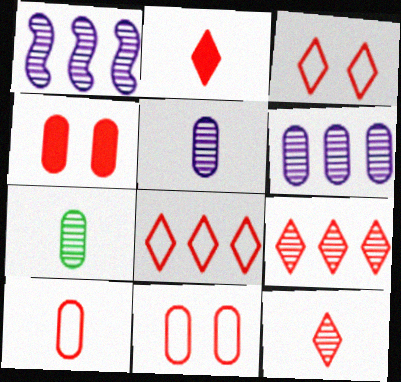[[2, 3, 9]]